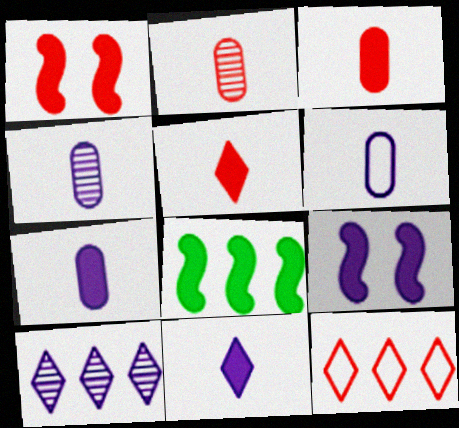[[1, 2, 12], 
[4, 6, 7], 
[6, 9, 10]]